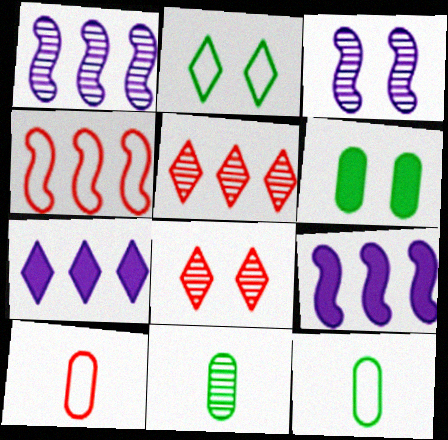[[1, 8, 11], 
[3, 5, 11], 
[8, 9, 12]]